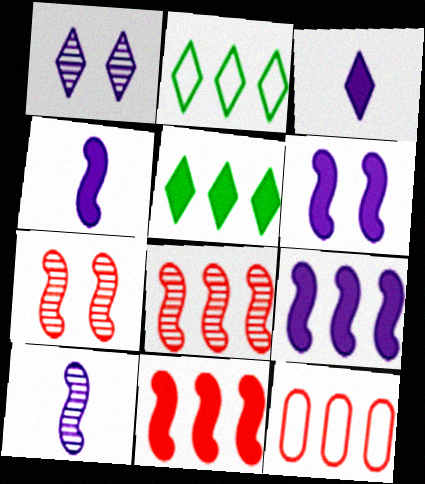[[4, 6, 9]]